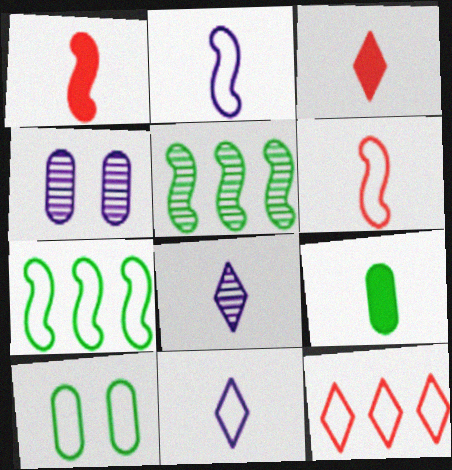[[2, 10, 12], 
[3, 4, 7], 
[6, 8, 9]]